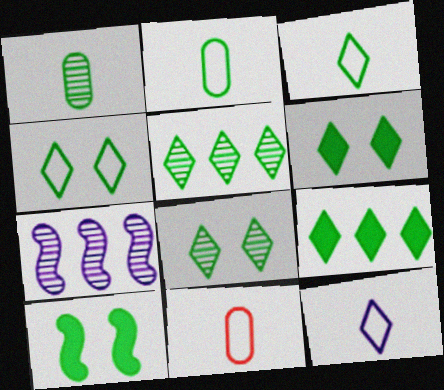[[2, 5, 10], 
[3, 5, 6], 
[3, 8, 9], 
[4, 6, 8], 
[6, 7, 11]]